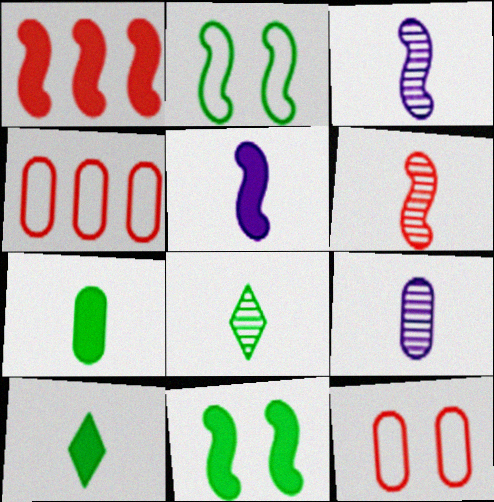[[1, 2, 3], 
[1, 5, 11], 
[6, 8, 9]]